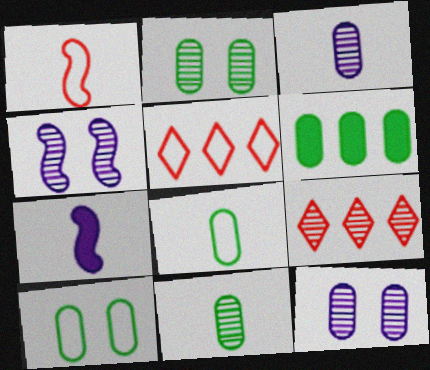[[2, 5, 7], 
[2, 6, 8], 
[4, 9, 11], 
[6, 10, 11], 
[7, 9, 10]]